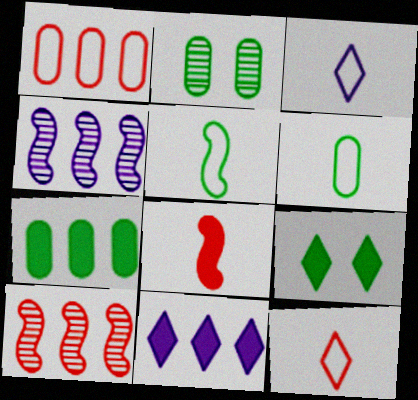[[2, 6, 7]]